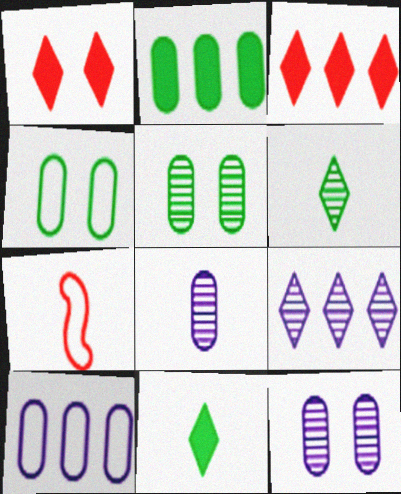[[7, 8, 11]]